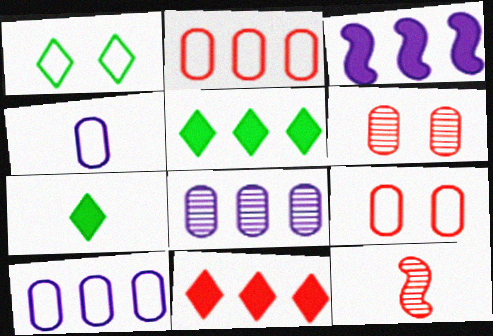[[4, 7, 12], 
[9, 11, 12]]